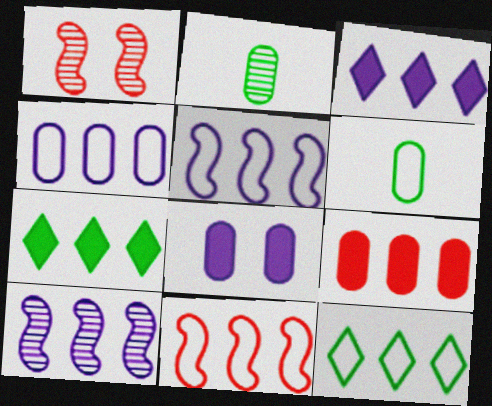[[1, 3, 6], 
[3, 4, 10], 
[4, 11, 12], 
[9, 10, 12]]